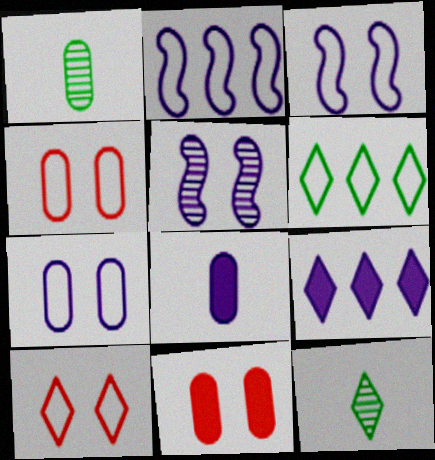[[2, 11, 12], 
[9, 10, 12]]